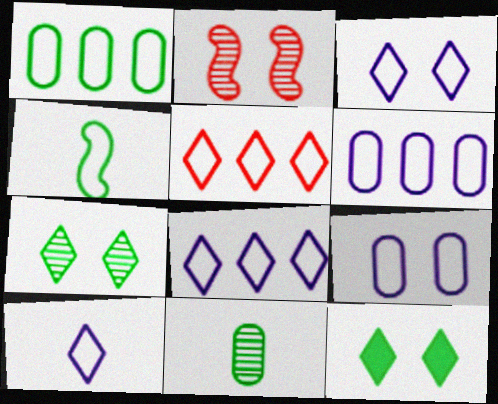[[2, 9, 12], 
[3, 8, 10], 
[4, 5, 9]]